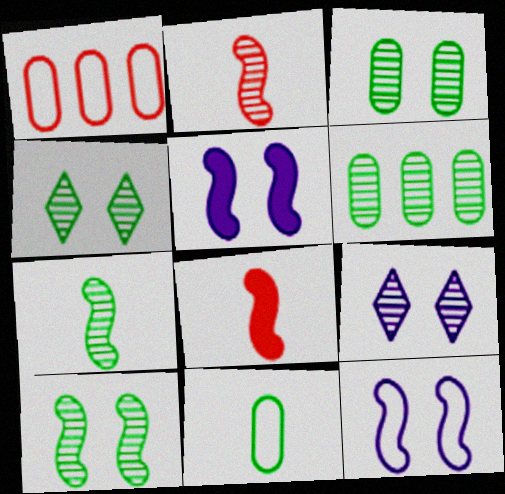[[2, 6, 9], 
[3, 4, 10], 
[4, 6, 7]]